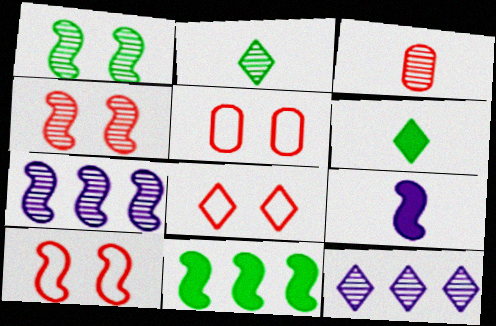[[1, 3, 12], 
[5, 6, 7], 
[5, 8, 10], 
[6, 8, 12]]